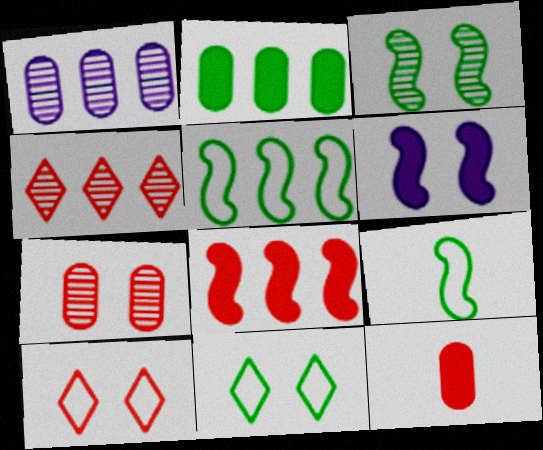[[6, 7, 11]]